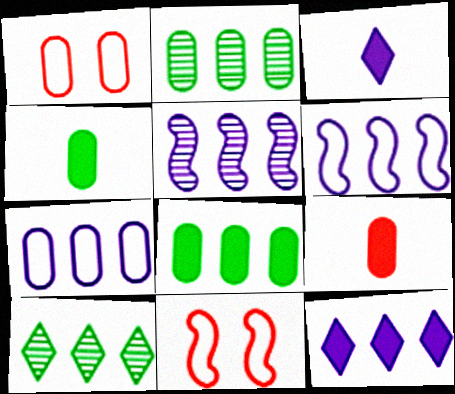[[2, 3, 11], 
[5, 7, 12]]